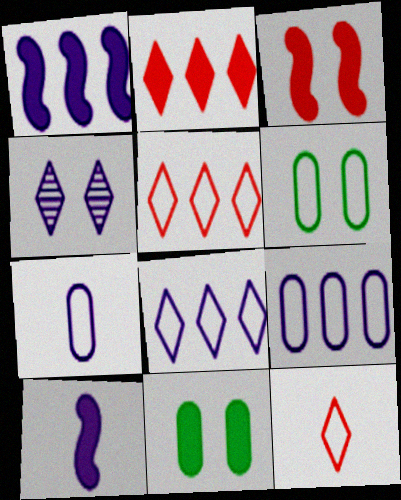[[1, 4, 7], 
[2, 10, 11], 
[3, 4, 6], 
[4, 9, 10]]